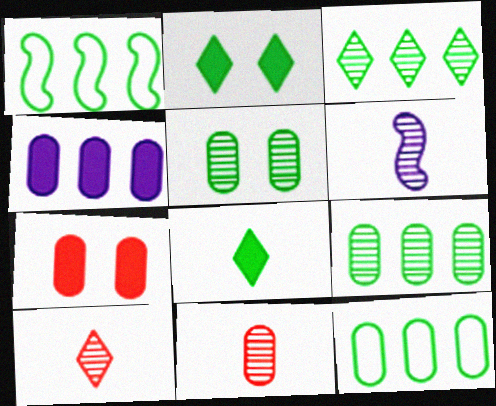[[1, 5, 8]]